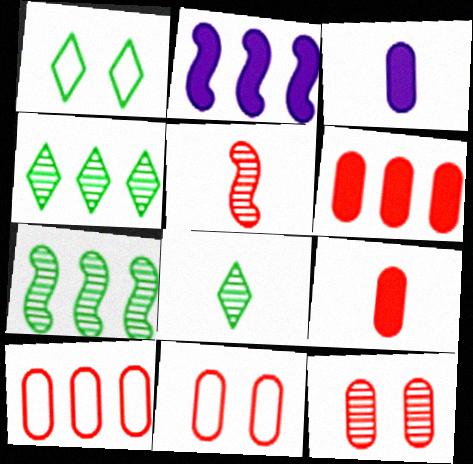[[2, 4, 10], 
[2, 8, 11], 
[9, 10, 12]]